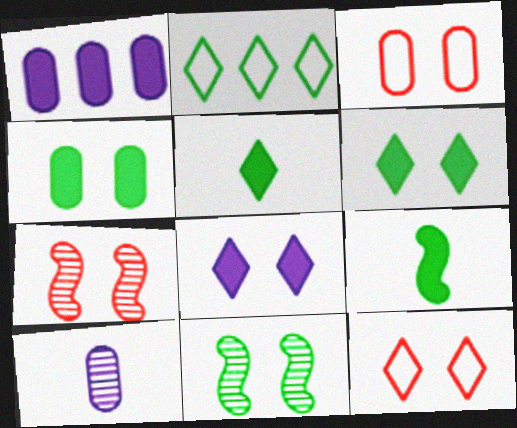[[3, 8, 11]]